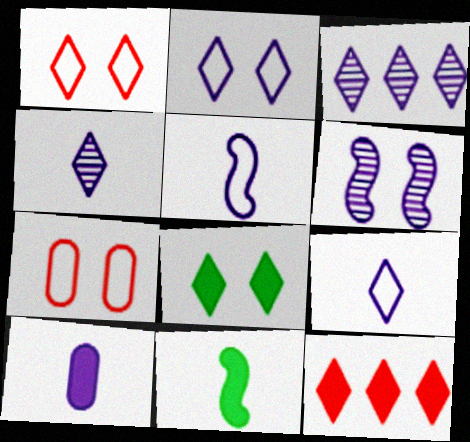[[3, 7, 11], 
[4, 5, 10], 
[6, 7, 8]]